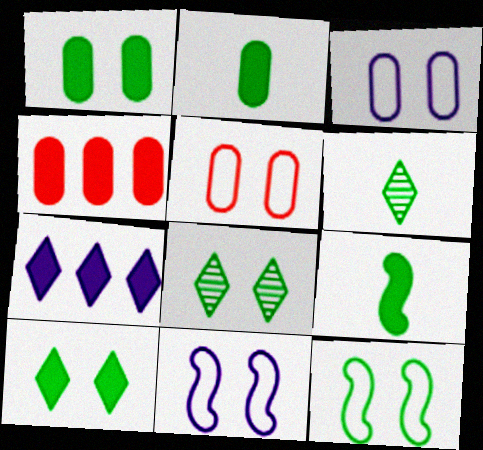[[1, 8, 12], 
[4, 6, 11]]